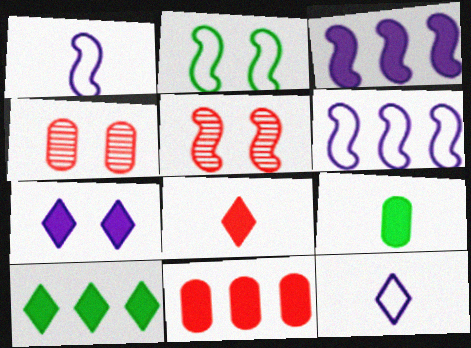[[1, 4, 10], 
[2, 4, 7], 
[3, 10, 11], 
[7, 8, 10]]